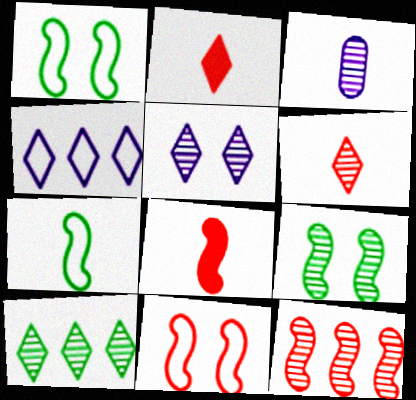[[2, 3, 7], 
[5, 6, 10], 
[8, 11, 12]]